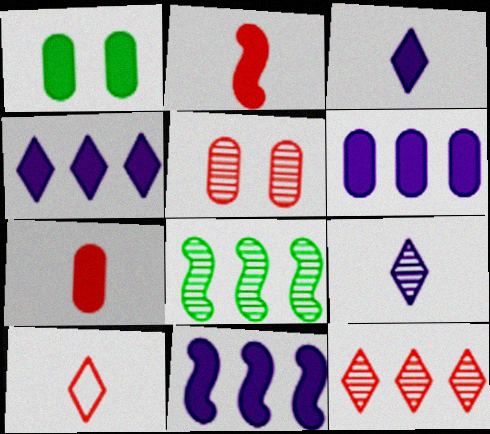[[1, 2, 4], 
[1, 6, 7], 
[4, 6, 11], 
[5, 8, 9]]